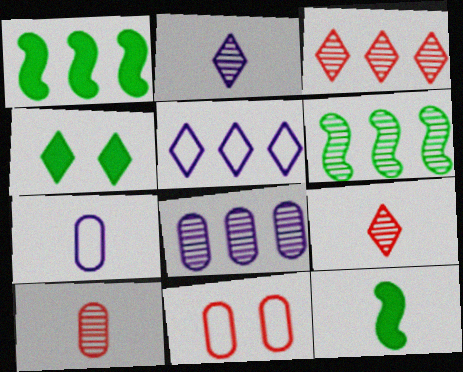[[1, 2, 11], 
[3, 6, 8], 
[4, 5, 9], 
[7, 9, 12]]